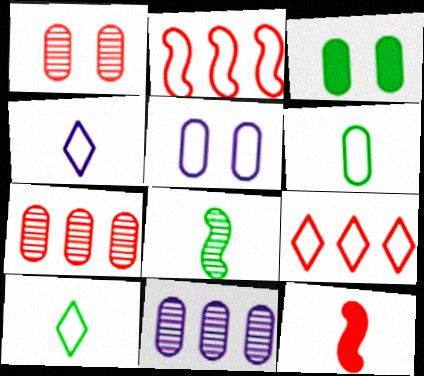[[1, 3, 5], 
[1, 9, 12], 
[2, 5, 10]]